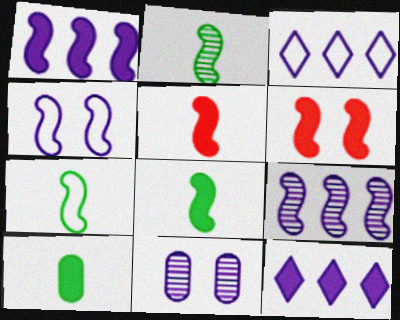[[1, 6, 8], 
[2, 7, 8], 
[6, 7, 9], 
[6, 10, 12]]